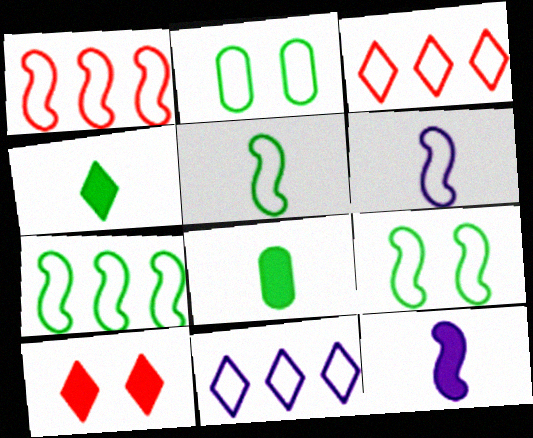[[1, 6, 9], 
[2, 3, 6], 
[5, 7, 9]]